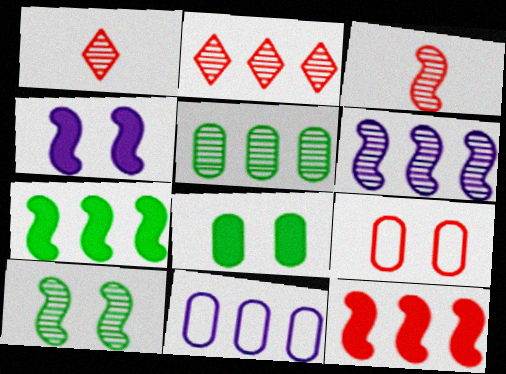[[1, 9, 12], 
[2, 5, 6], 
[2, 7, 11], 
[3, 6, 10]]